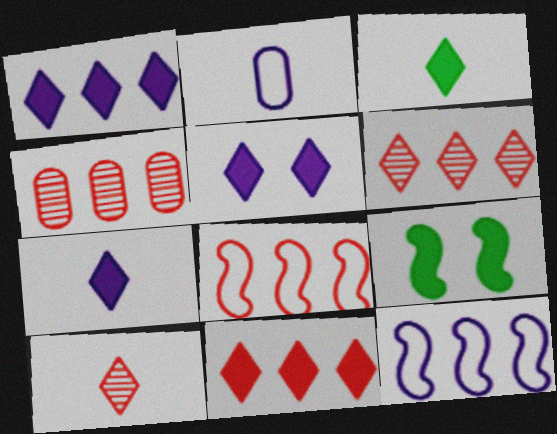[[1, 5, 7], 
[2, 6, 9], 
[3, 5, 11], 
[4, 8, 11]]